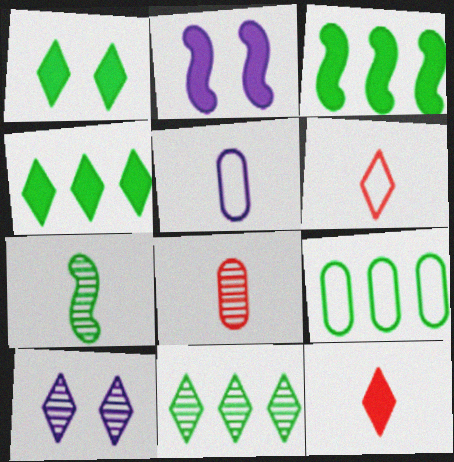[[1, 7, 9], 
[3, 9, 11], 
[4, 6, 10], 
[5, 7, 12]]